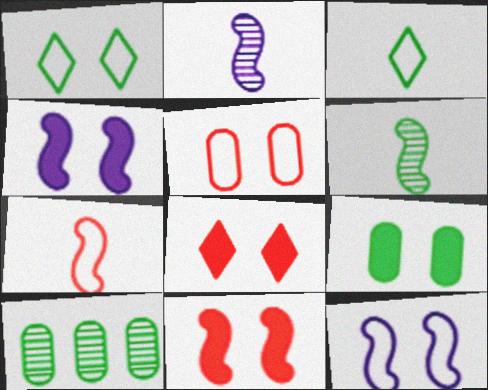[[1, 5, 12], 
[4, 8, 9]]